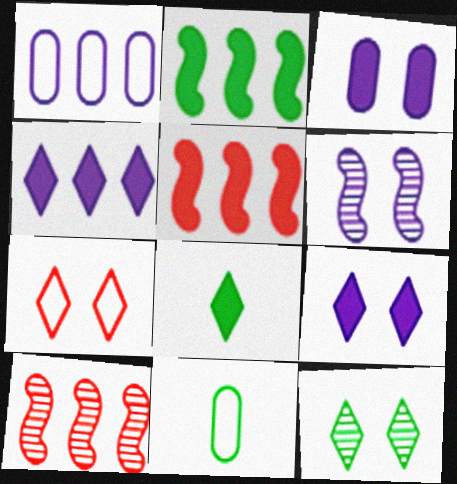[[2, 11, 12], 
[3, 5, 8], 
[7, 9, 12], 
[9, 10, 11]]